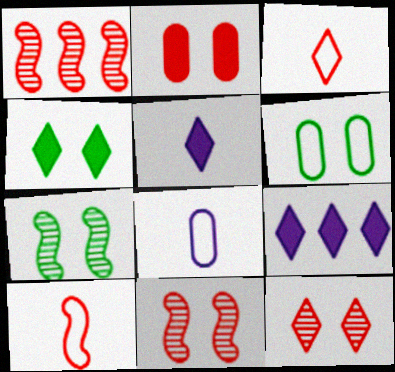[[1, 2, 3], 
[1, 4, 8], 
[1, 5, 6], 
[4, 6, 7]]